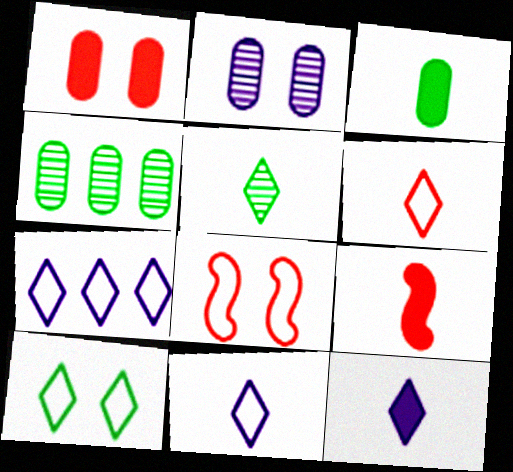[[3, 9, 12], 
[4, 8, 12], 
[5, 6, 12], 
[6, 7, 10]]